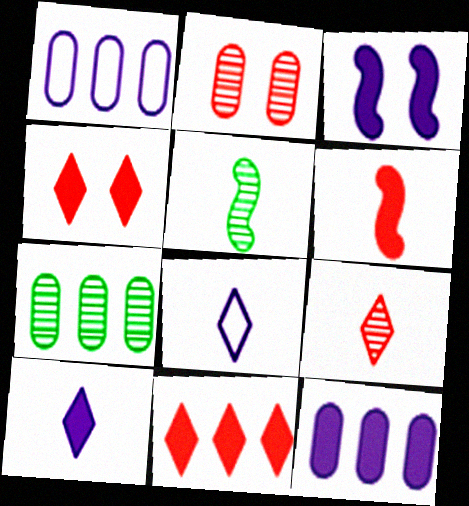[[1, 4, 5], 
[3, 10, 12]]